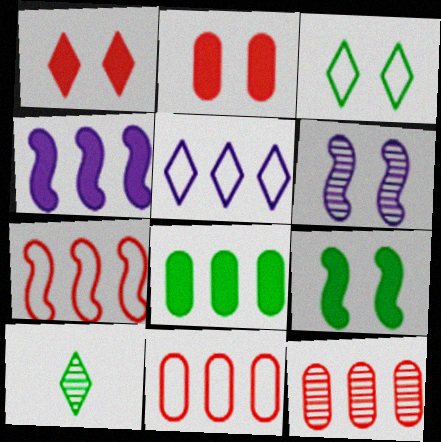[[1, 5, 10], 
[2, 3, 6], 
[6, 10, 12]]